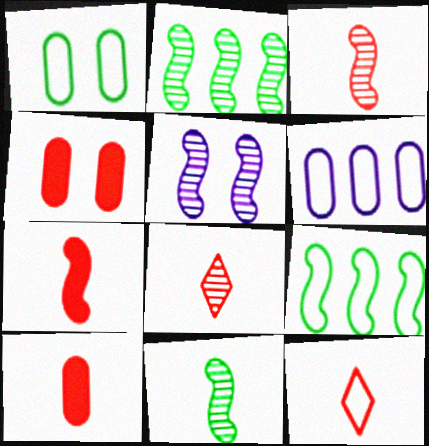[[2, 3, 5], 
[3, 10, 12], 
[5, 7, 9]]